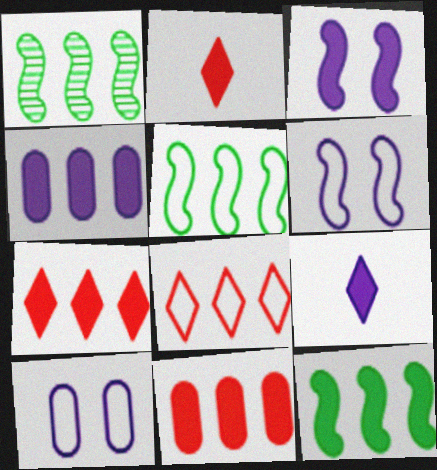[[1, 2, 10], 
[1, 4, 8], 
[1, 5, 12], 
[3, 4, 9], 
[4, 7, 12]]